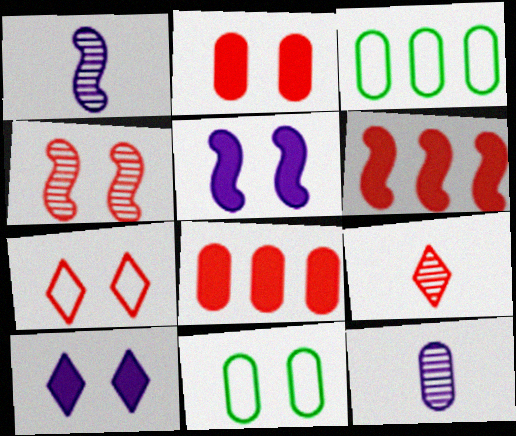[[2, 3, 12], 
[2, 4, 7], 
[3, 5, 9], 
[4, 10, 11], 
[8, 11, 12]]